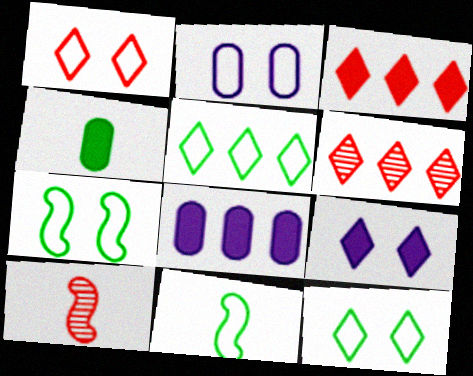[[1, 2, 7], 
[8, 10, 12]]